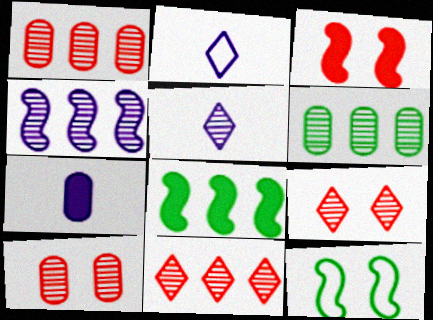[[2, 3, 6], 
[2, 8, 10], 
[4, 6, 11], 
[7, 11, 12]]